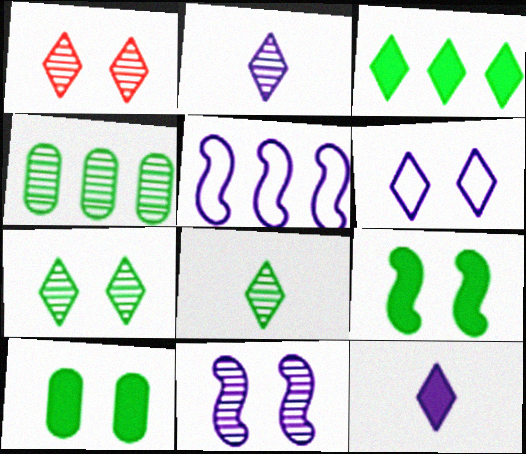[]